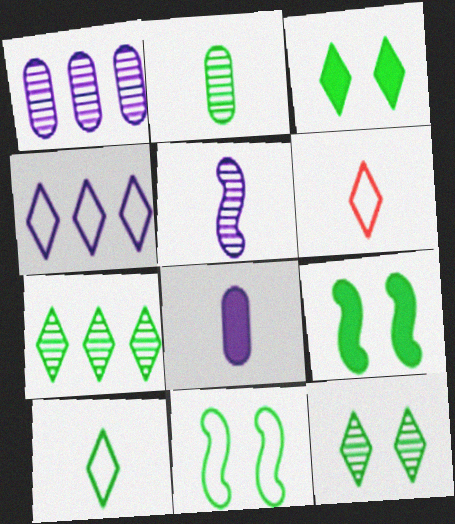[[1, 6, 9], 
[3, 7, 10]]